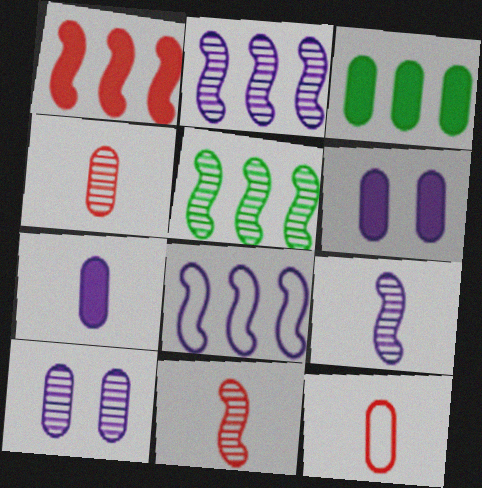[[1, 5, 8], 
[3, 10, 12]]